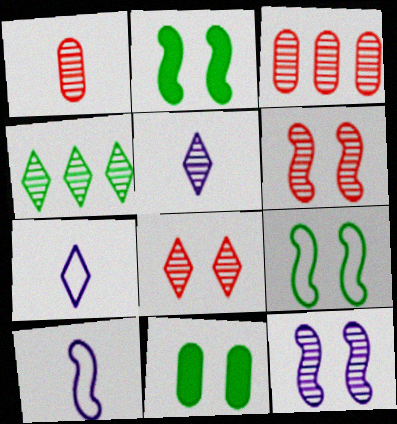[[1, 4, 12], 
[2, 3, 7], 
[4, 5, 8]]